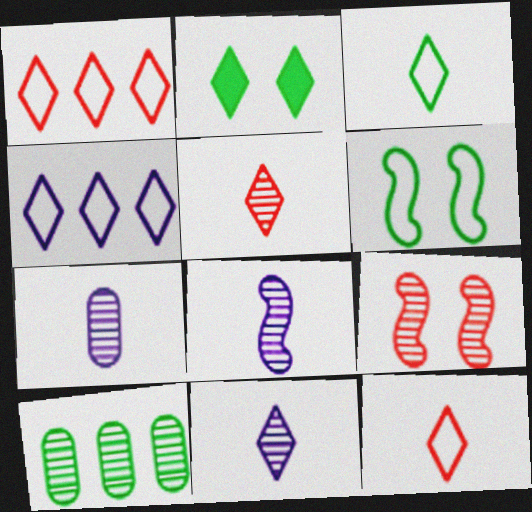[[1, 2, 11], 
[2, 4, 5], 
[7, 8, 11], 
[9, 10, 11]]